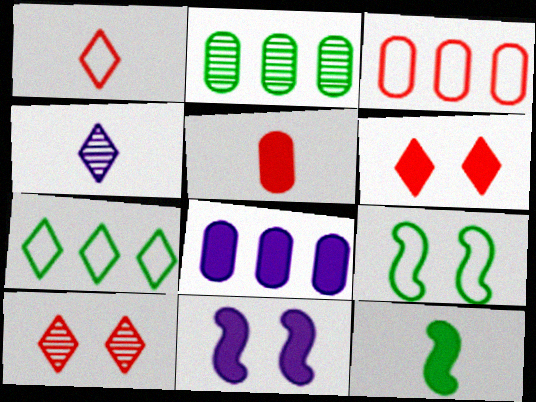[[1, 2, 11], 
[2, 3, 8], 
[4, 6, 7], 
[6, 8, 12]]